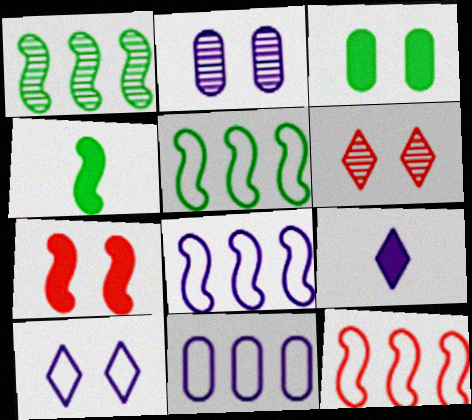[[2, 8, 9], 
[4, 6, 11], 
[5, 8, 12]]